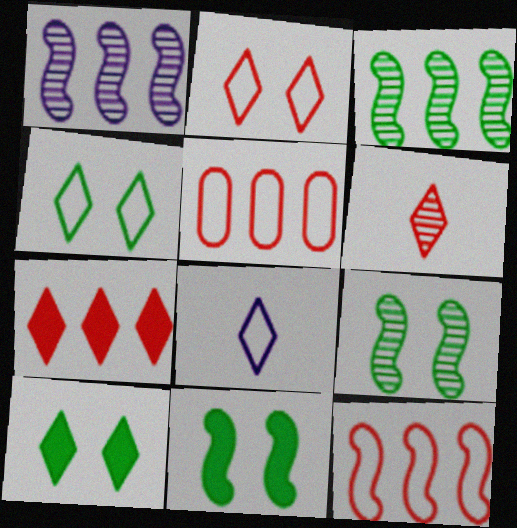[[2, 6, 7]]